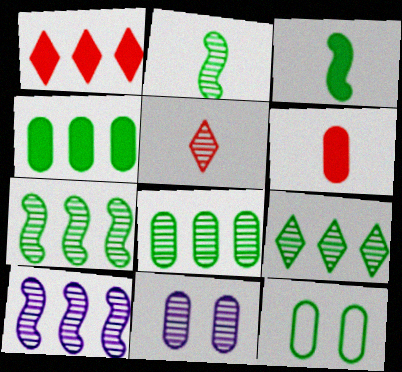[[3, 9, 12], 
[5, 7, 11], 
[7, 8, 9]]